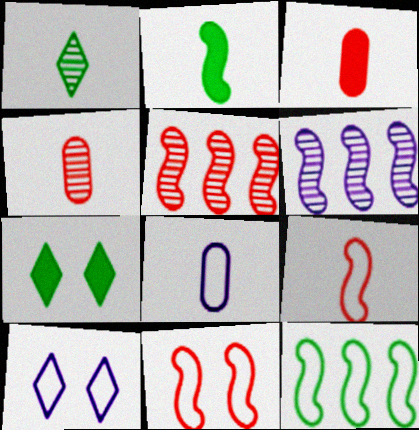[[2, 6, 11], 
[5, 7, 8]]